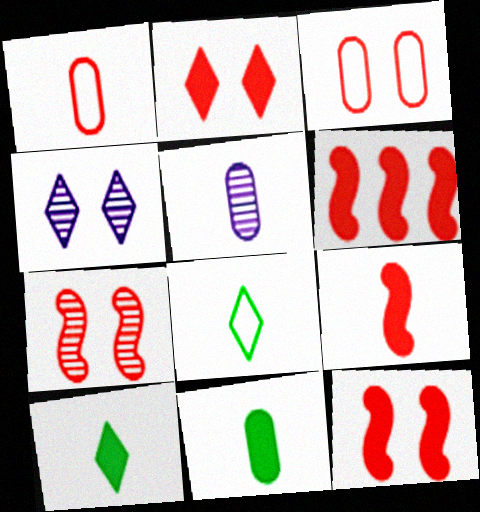[[1, 5, 11], 
[2, 3, 7], 
[5, 8, 9], 
[6, 9, 12]]